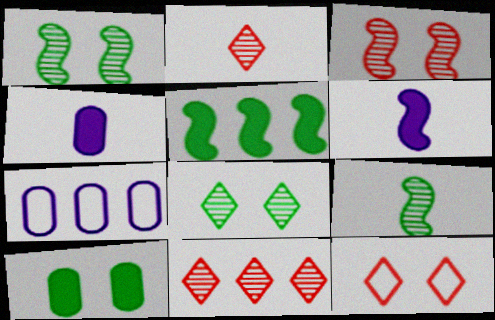[[5, 7, 11]]